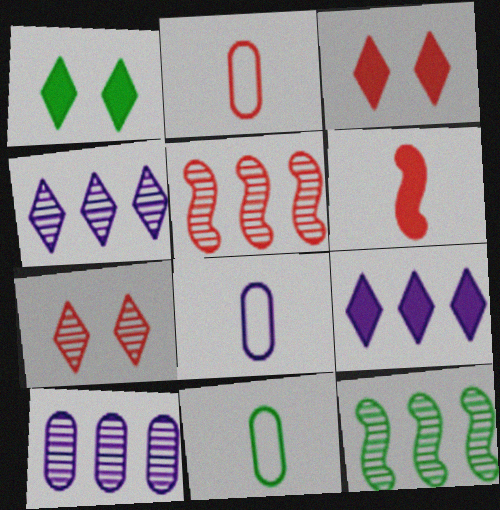[[1, 5, 8], 
[1, 11, 12], 
[2, 3, 5], 
[2, 8, 11], 
[3, 8, 12]]